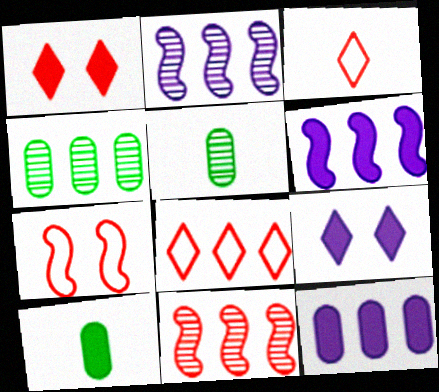[[1, 6, 10], 
[4, 6, 8]]